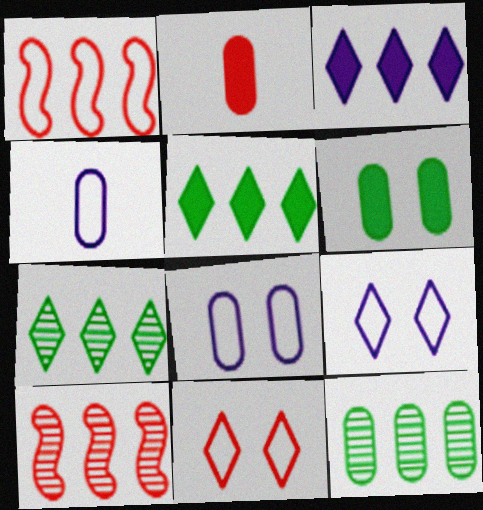[[1, 3, 12], 
[2, 8, 12], 
[2, 10, 11]]